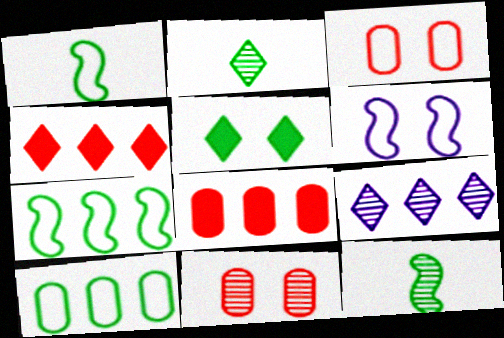[[2, 6, 8], 
[5, 6, 11], 
[5, 10, 12], 
[7, 8, 9], 
[9, 11, 12]]